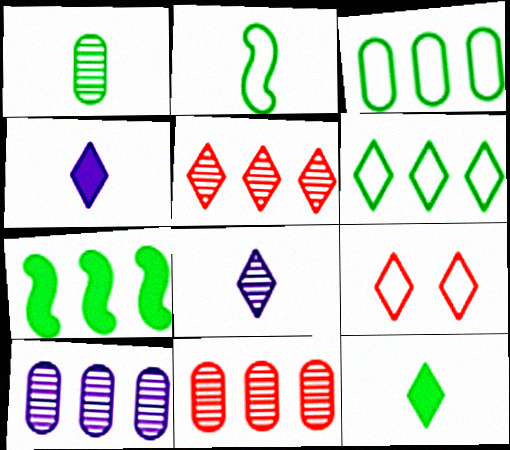[[1, 2, 12]]